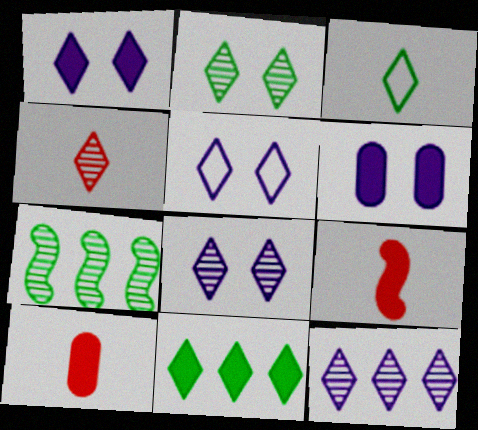[[1, 5, 8], 
[2, 3, 11], 
[2, 4, 12], 
[4, 5, 11], 
[5, 7, 10], 
[6, 9, 11]]